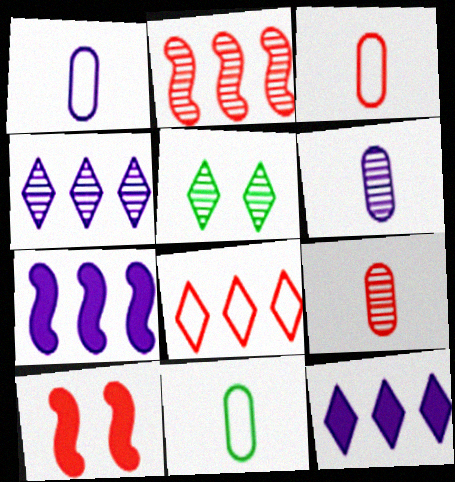[[1, 3, 11], 
[2, 5, 6], 
[3, 5, 7], 
[4, 10, 11], 
[8, 9, 10]]